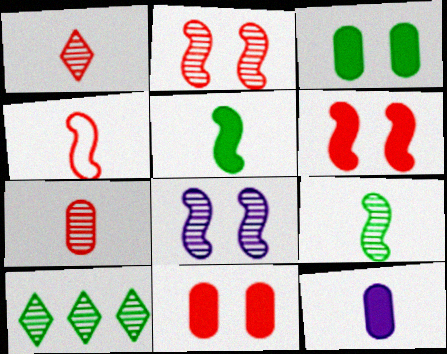[[7, 8, 10]]